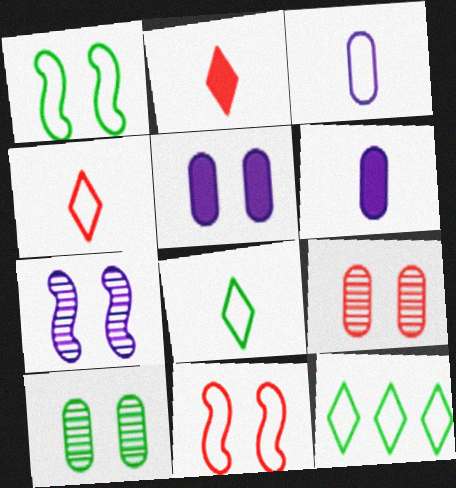[[3, 11, 12]]